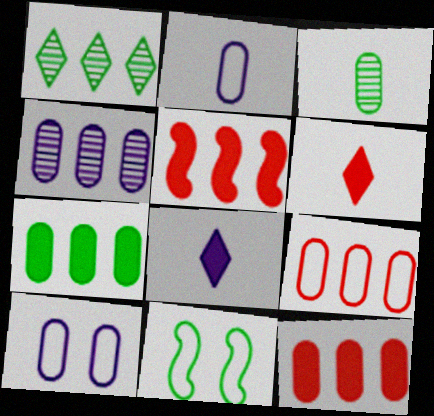[[3, 10, 12], 
[4, 6, 11], 
[4, 7, 9]]